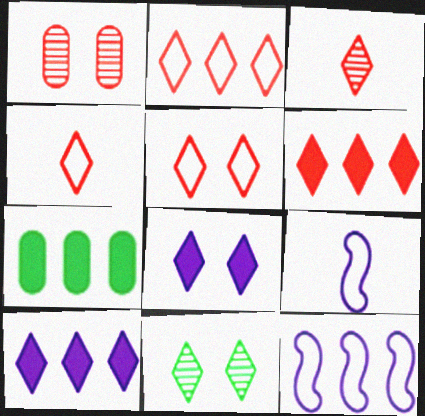[[2, 4, 5], 
[3, 5, 6], 
[4, 10, 11], 
[5, 8, 11]]